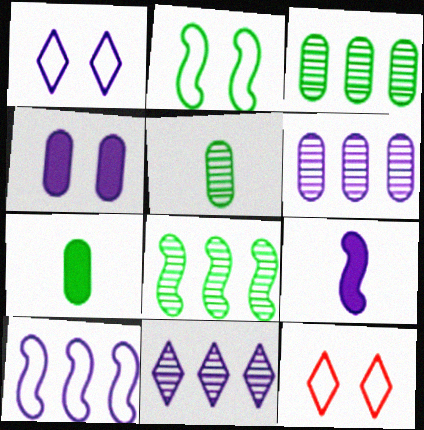[[1, 6, 9], 
[3, 9, 12]]